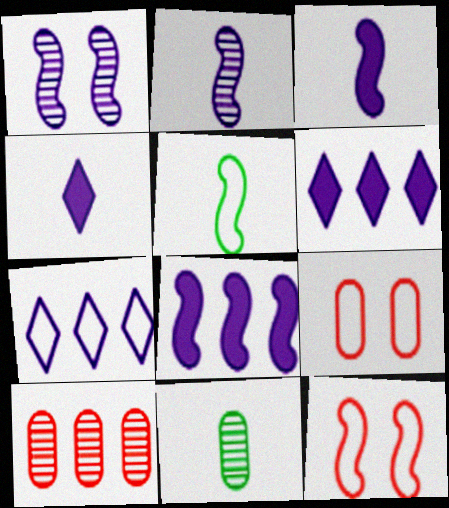[[5, 7, 9], 
[6, 11, 12]]